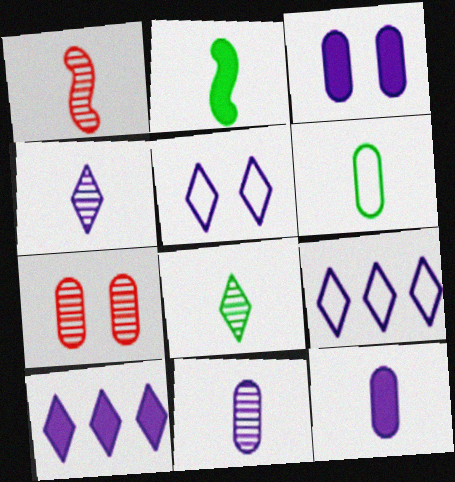[[1, 8, 11], 
[2, 6, 8], 
[2, 7, 9], 
[4, 5, 10]]